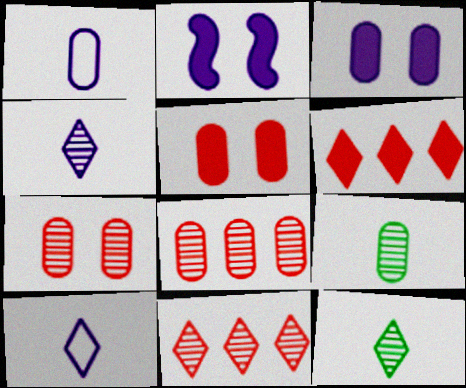[]